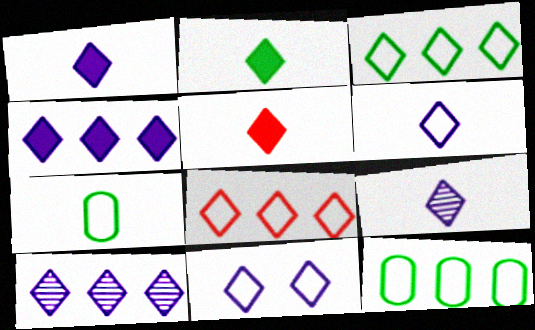[[1, 2, 5], 
[1, 6, 9], 
[1, 10, 11], 
[4, 9, 11]]